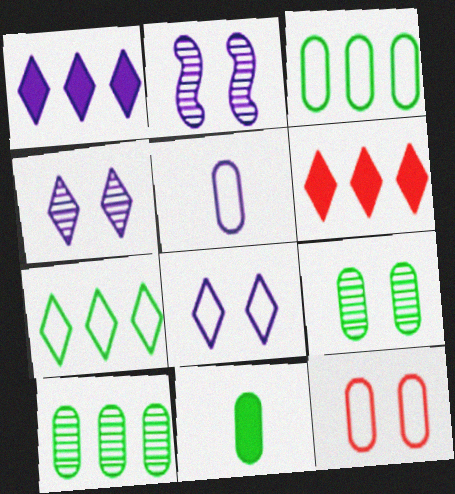[[1, 2, 5], 
[3, 5, 12], 
[3, 9, 11]]